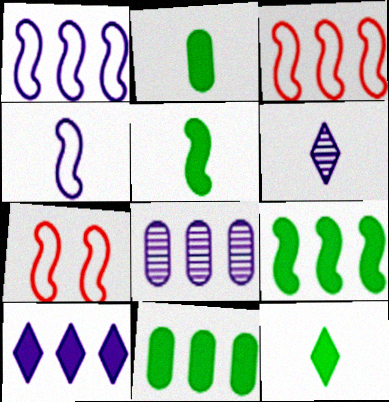[[1, 8, 10], 
[2, 5, 12], 
[6, 7, 11], 
[7, 8, 12]]